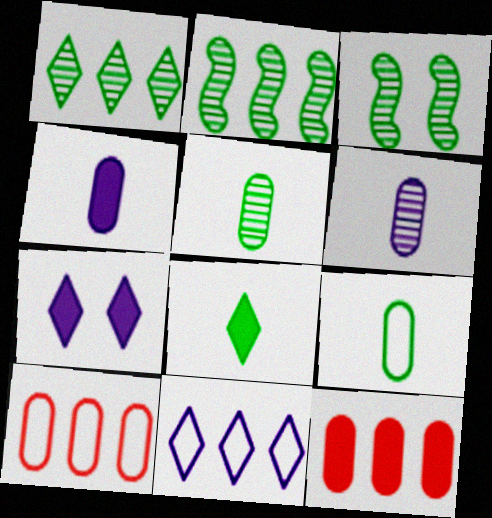[[1, 3, 5], 
[2, 11, 12]]